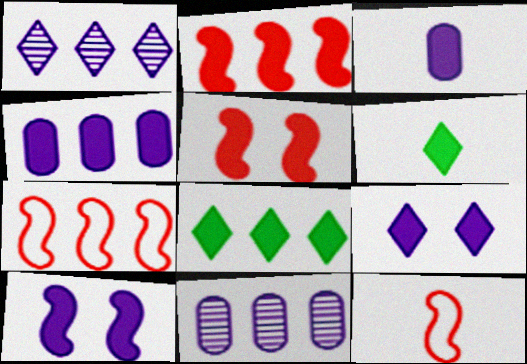[[2, 4, 8], 
[3, 5, 8], 
[4, 5, 6], 
[7, 8, 11]]